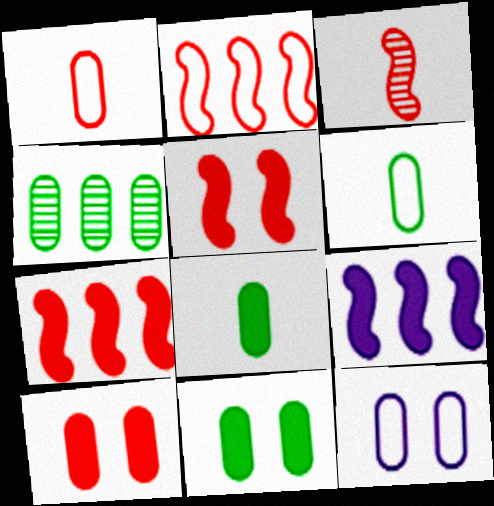[[2, 3, 5], 
[4, 6, 11]]